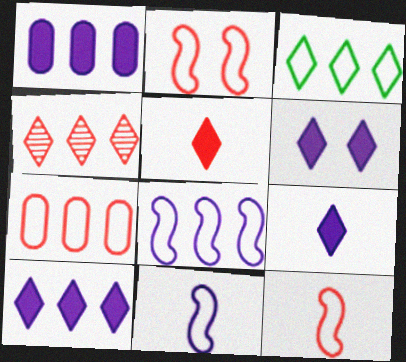[[3, 4, 10], 
[3, 7, 8], 
[6, 9, 10]]